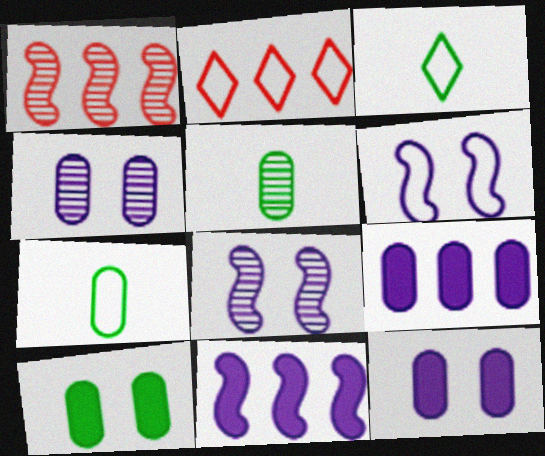[[1, 3, 12], 
[2, 6, 7]]